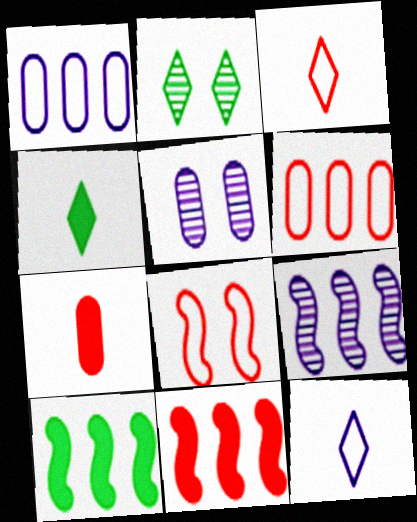[[3, 5, 10], 
[3, 6, 8]]